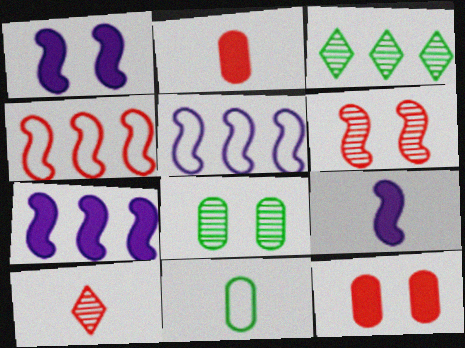[[1, 7, 9], 
[4, 10, 12], 
[9, 10, 11]]